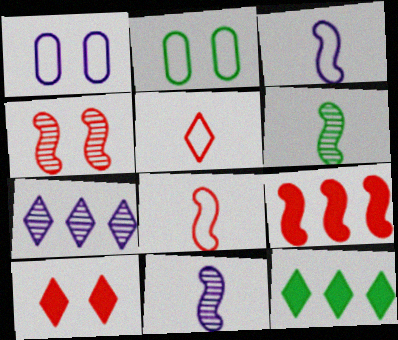[[2, 6, 12], 
[4, 8, 9]]